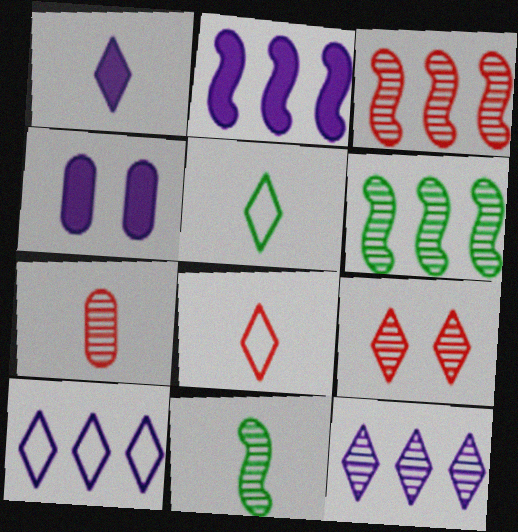[[1, 2, 4], 
[3, 4, 5], 
[3, 7, 9], 
[4, 6, 8]]